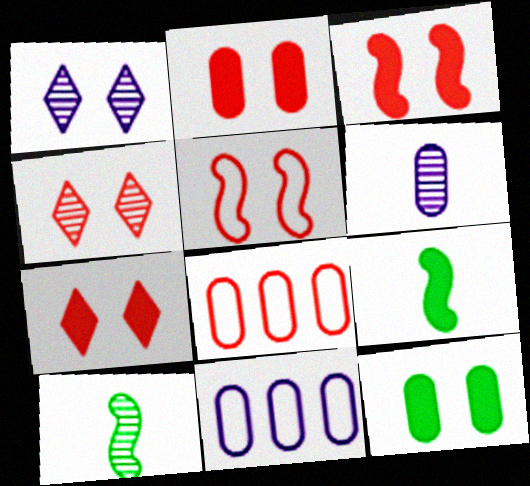[[1, 5, 12], 
[1, 8, 9], 
[2, 3, 7], 
[2, 4, 5], 
[4, 9, 11], 
[6, 8, 12], 
[7, 10, 11]]